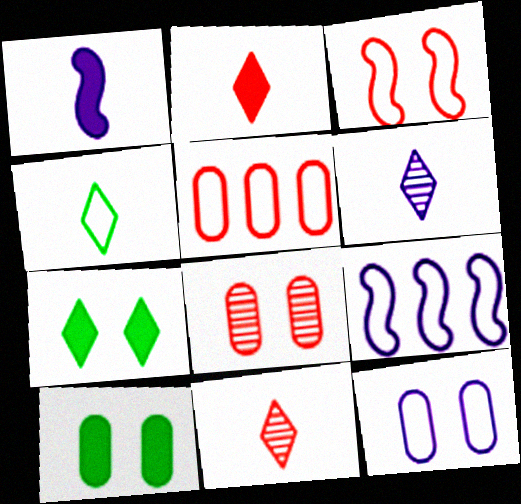[[2, 4, 6], 
[8, 10, 12], 
[9, 10, 11]]